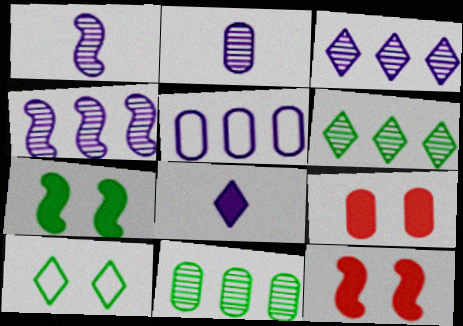[]